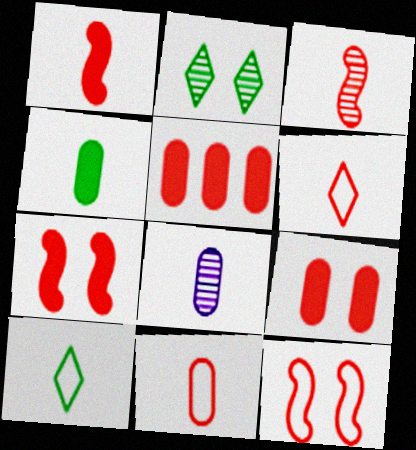[[1, 8, 10], 
[4, 8, 11]]